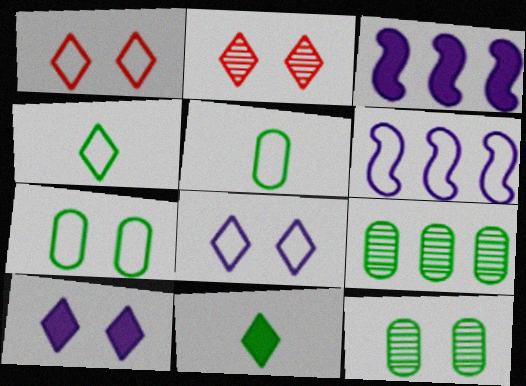[[1, 5, 6], 
[2, 3, 5]]